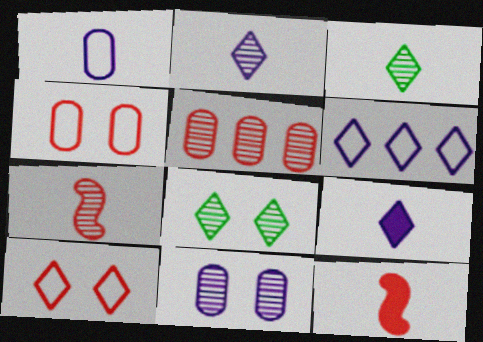[[1, 3, 12], 
[5, 10, 12]]